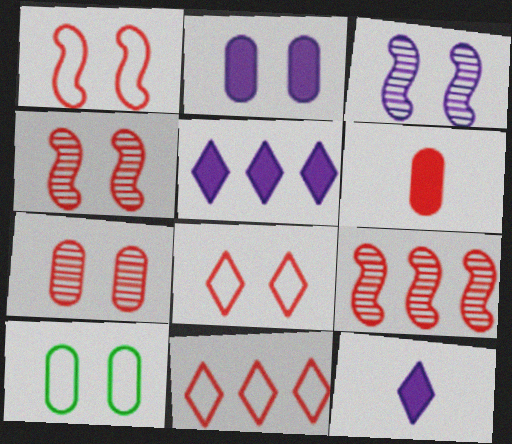[[2, 7, 10], 
[4, 6, 11], 
[6, 8, 9], 
[9, 10, 12]]